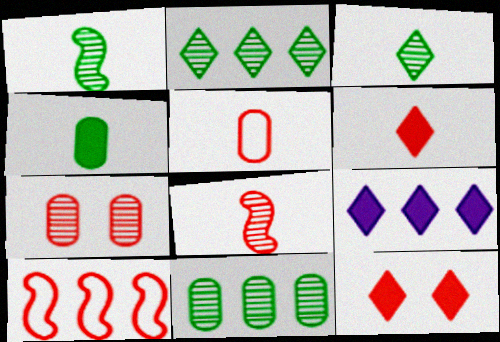[[5, 6, 8], 
[6, 7, 10], 
[9, 10, 11]]